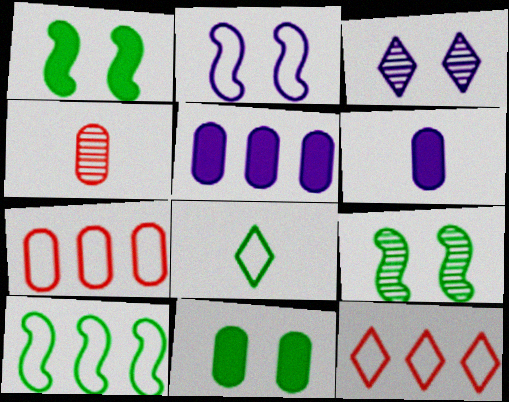[[2, 7, 8], 
[6, 9, 12]]